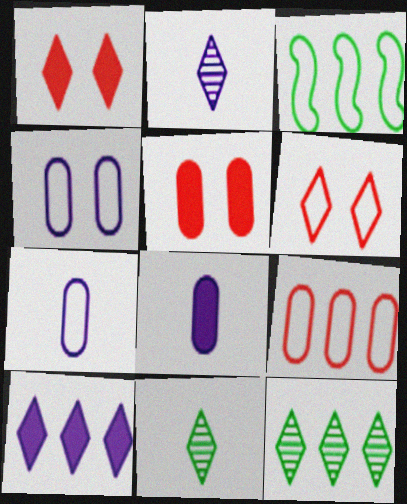[[2, 3, 5], 
[3, 6, 7], 
[6, 10, 11]]